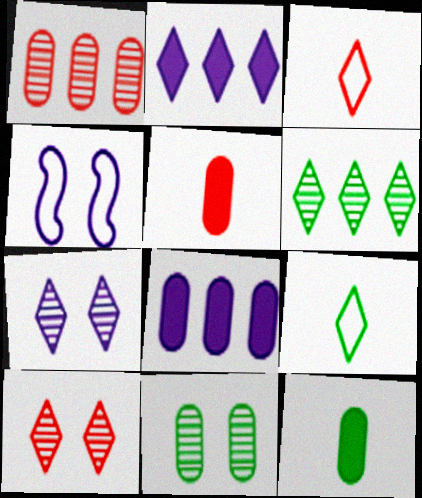[[2, 9, 10], 
[4, 5, 6]]